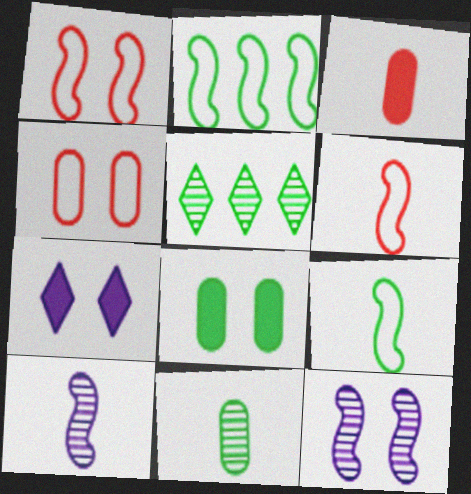[[5, 8, 9]]